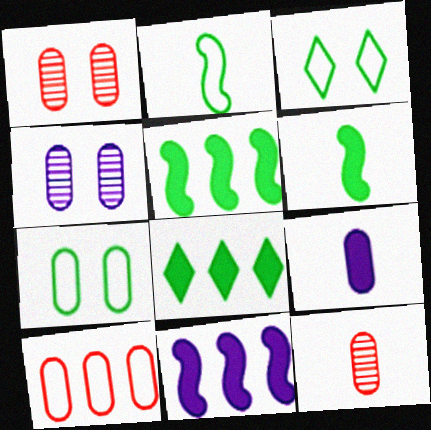[[3, 11, 12]]